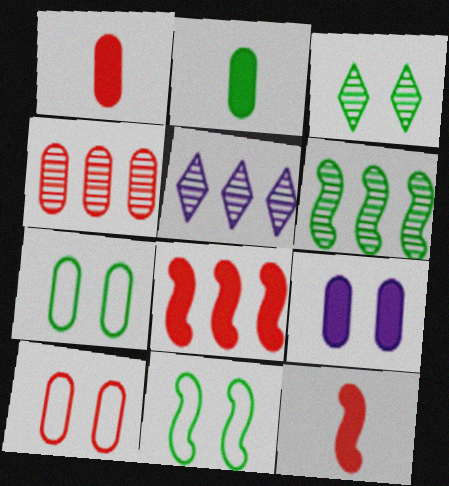[[1, 4, 10], 
[1, 5, 11], 
[4, 5, 6], 
[5, 7, 12]]